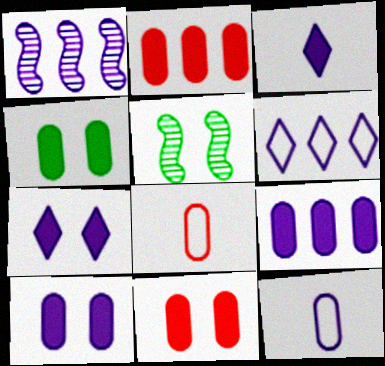[[1, 6, 9], 
[1, 7, 12], 
[4, 10, 11]]